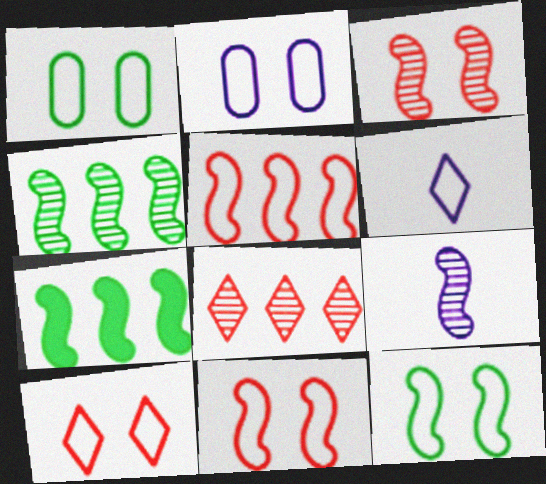[[1, 5, 6], 
[2, 10, 12], 
[3, 4, 9], 
[7, 9, 11]]